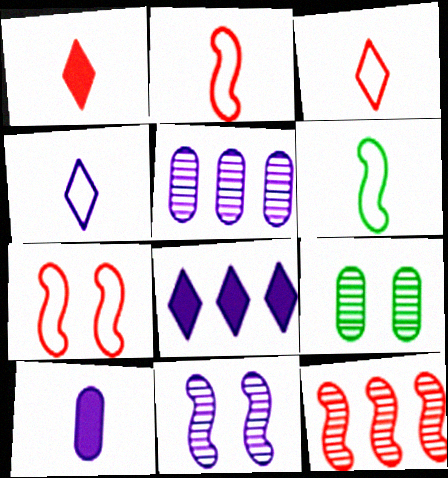[[2, 8, 9]]